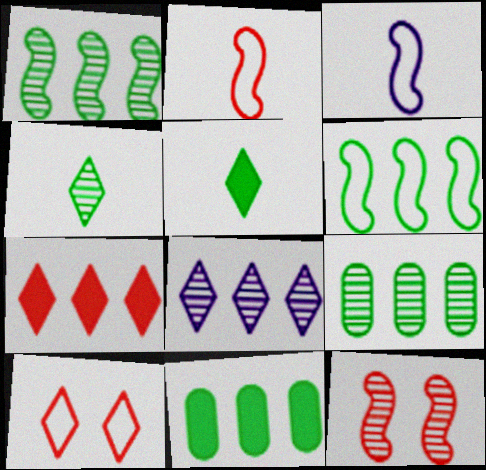[[5, 8, 10]]